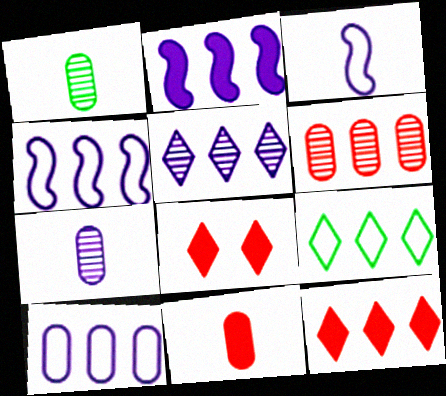[[1, 4, 8], 
[2, 5, 10], 
[2, 6, 9], 
[5, 9, 12]]